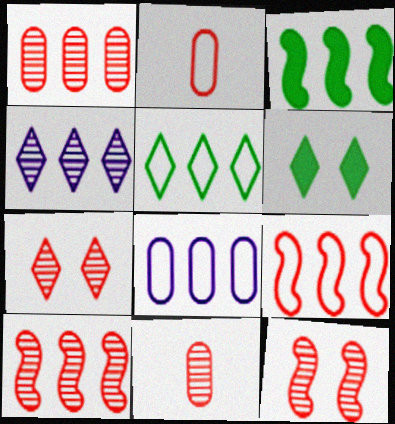[[5, 8, 9], 
[7, 10, 11]]